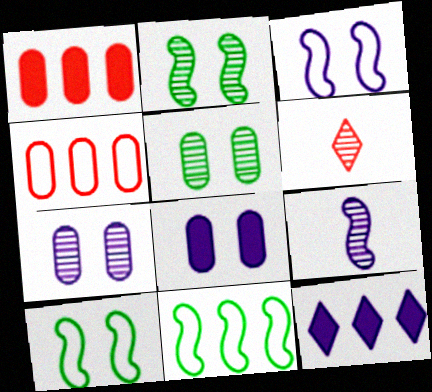[[6, 8, 11]]